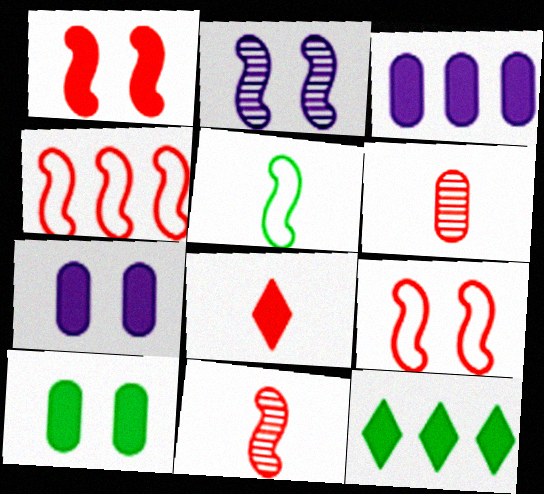[[1, 4, 11]]